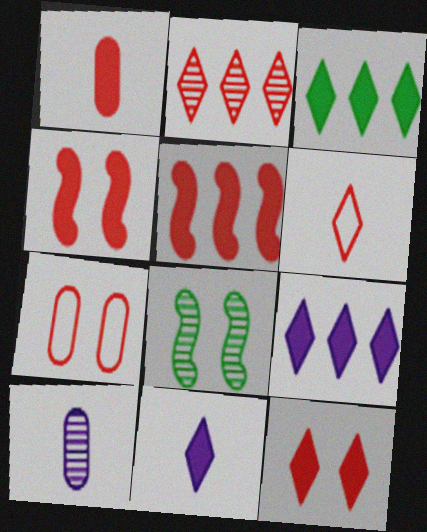[[1, 5, 12], 
[2, 6, 12], 
[2, 8, 10], 
[3, 11, 12]]